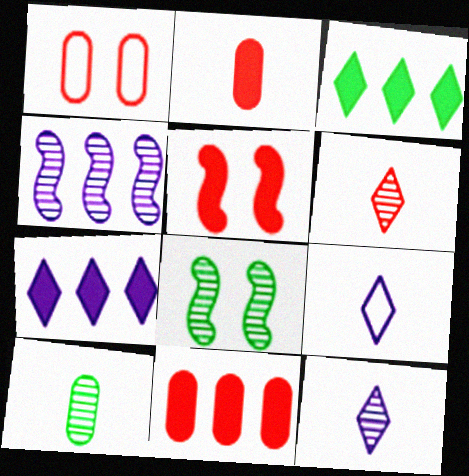[[8, 9, 11]]